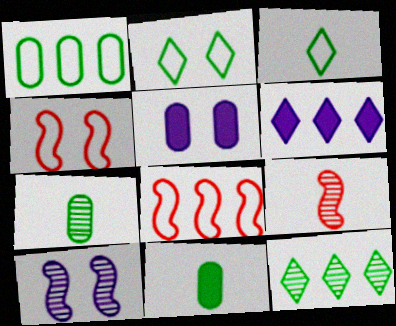[[4, 6, 7]]